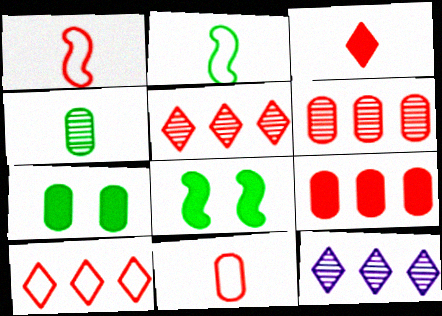[[1, 7, 12], 
[8, 11, 12]]